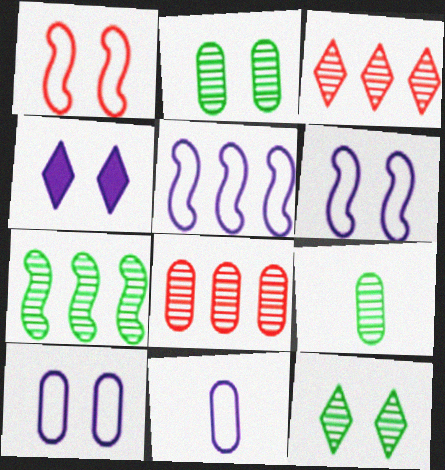[[1, 2, 4], 
[7, 9, 12]]